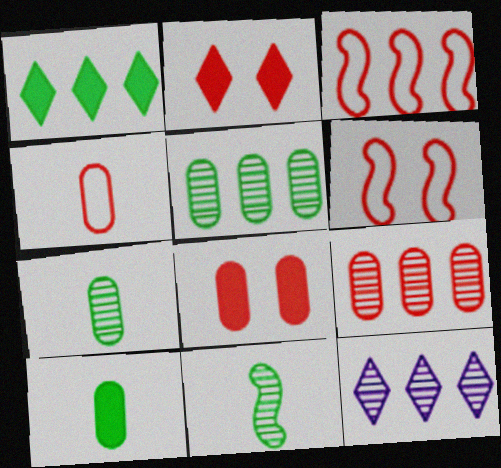[[4, 8, 9], 
[6, 10, 12]]